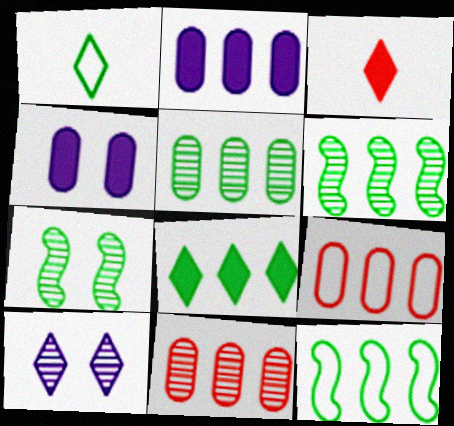[[2, 5, 9], 
[5, 8, 12]]